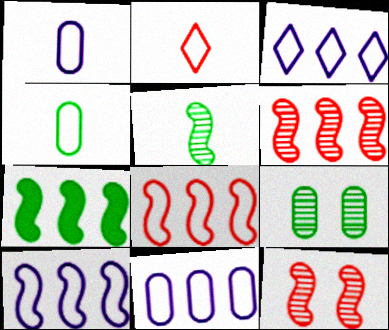[[3, 10, 11], 
[6, 7, 10]]